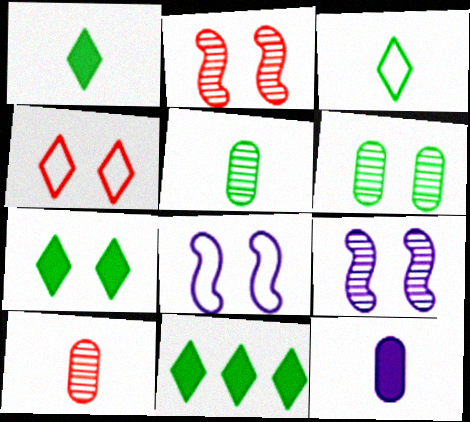[[1, 7, 11], 
[8, 10, 11]]